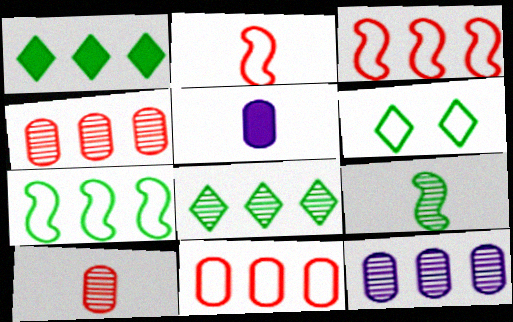[[1, 3, 12]]